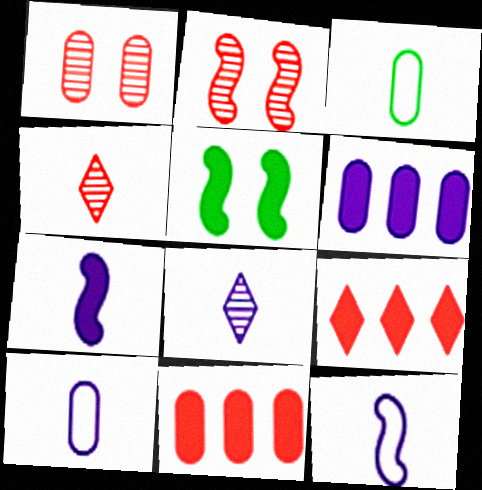[[1, 3, 6], 
[3, 4, 7], 
[7, 8, 10]]